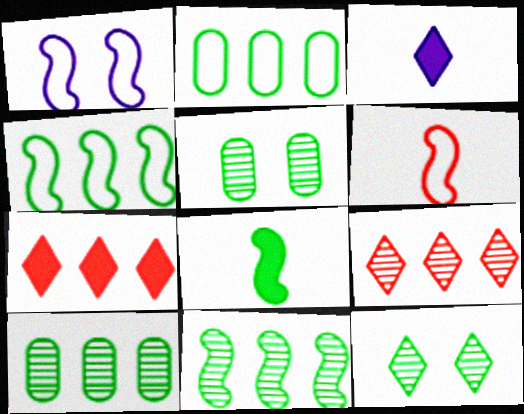[[1, 4, 6], 
[2, 8, 12]]